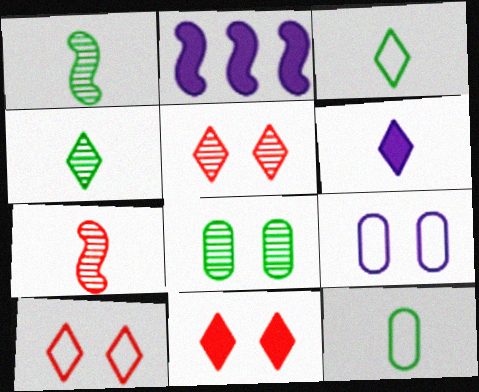[[2, 5, 12], 
[5, 10, 11], 
[6, 7, 12]]